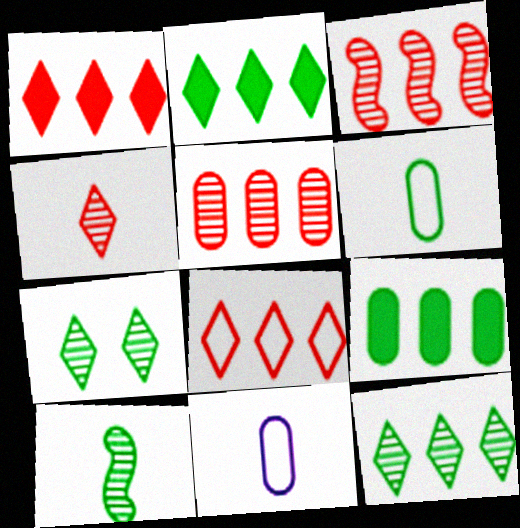[]